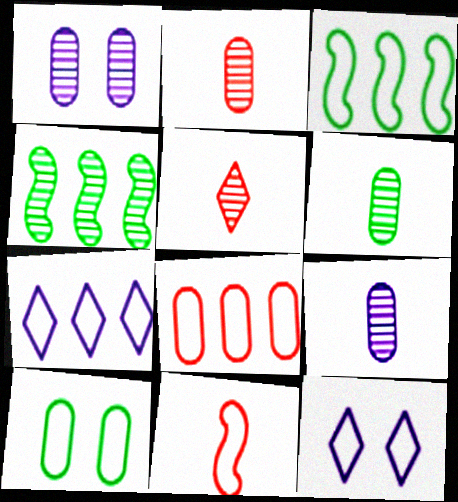[[1, 4, 5], 
[2, 6, 9], 
[3, 7, 8], 
[7, 10, 11]]